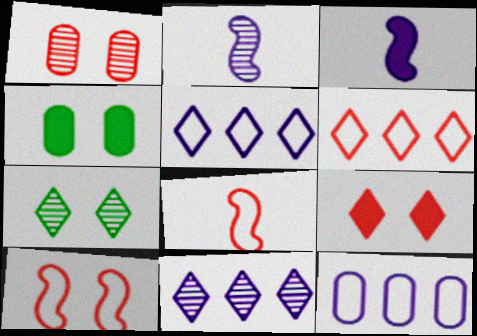[[1, 9, 10], 
[2, 4, 6], 
[4, 8, 11]]